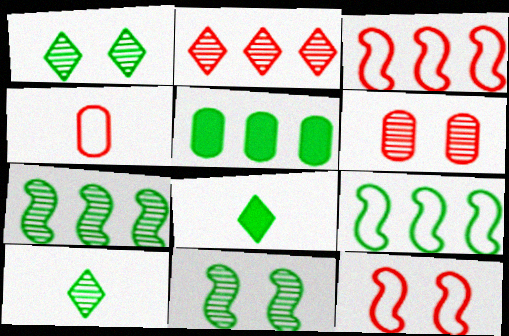[]